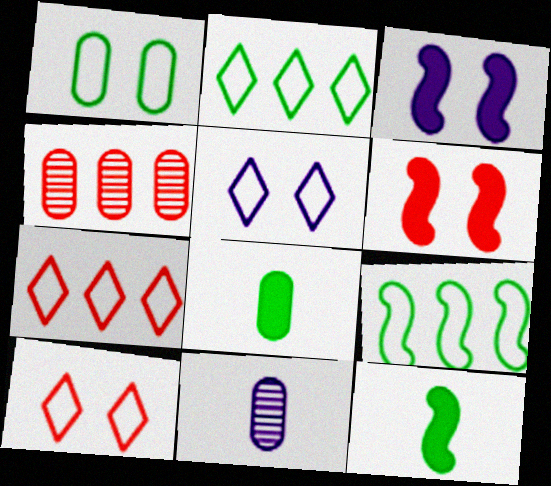[[2, 6, 11], 
[4, 5, 12]]